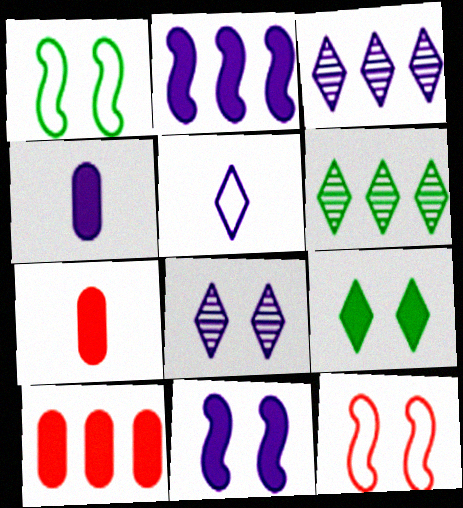[[1, 3, 7], 
[2, 7, 9], 
[4, 6, 12]]